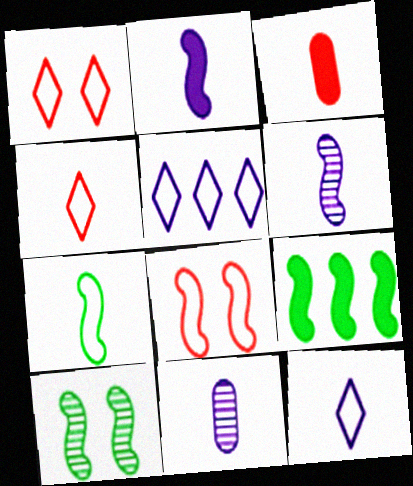[[1, 9, 11], 
[2, 11, 12], 
[3, 5, 10], 
[6, 8, 9], 
[7, 9, 10]]